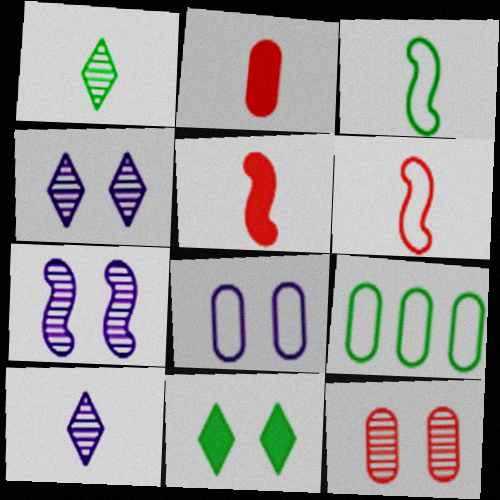[[2, 3, 10], 
[4, 5, 9]]